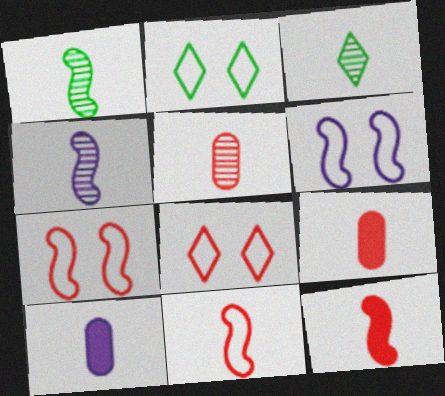[[3, 4, 5], 
[3, 10, 11]]